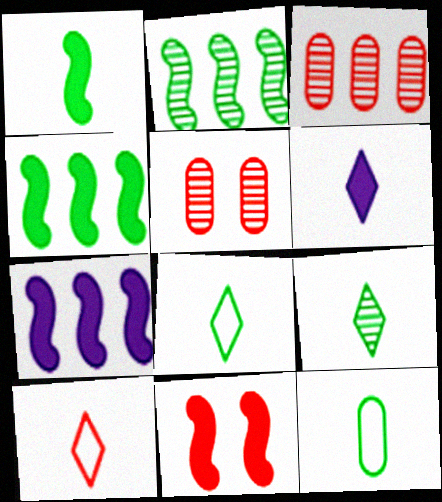[[1, 7, 11], 
[1, 9, 12], 
[3, 10, 11], 
[5, 7, 8], 
[6, 9, 10]]